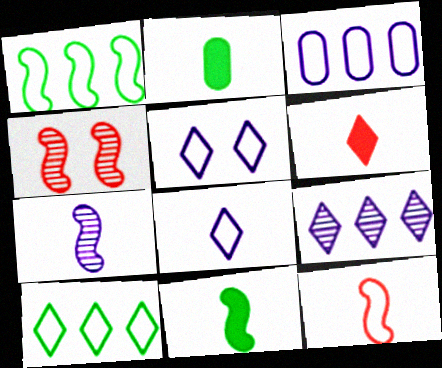[[7, 11, 12]]